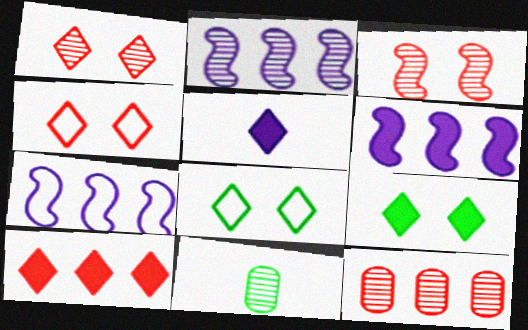[[1, 2, 11], 
[2, 6, 7], 
[4, 6, 11], 
[5, 9, 10]]